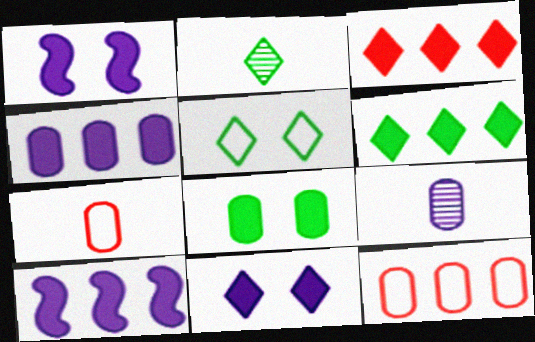[[1, 2, 12], 
[2, 5, 6], 
[8, 9, 12]]